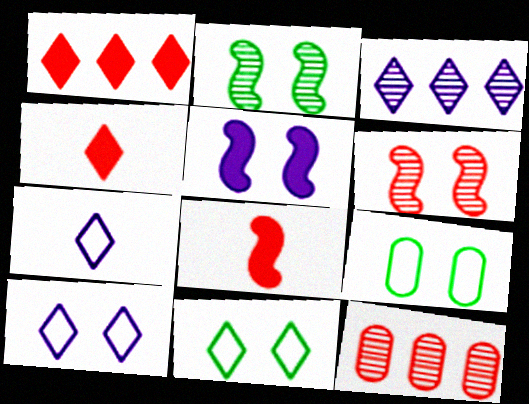[[3, 4, 11], 
[3, 8, 9]]